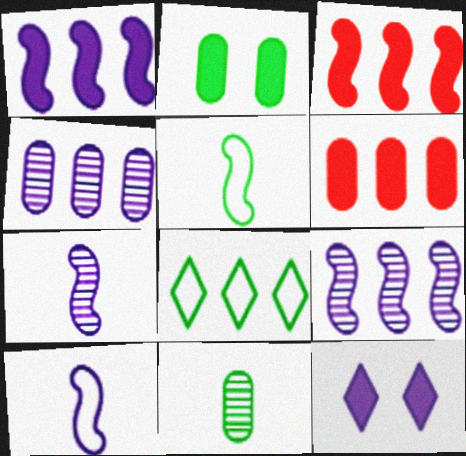[[3, 4, 8], 
[4, 10, 12], 
[6, 8, 9]]